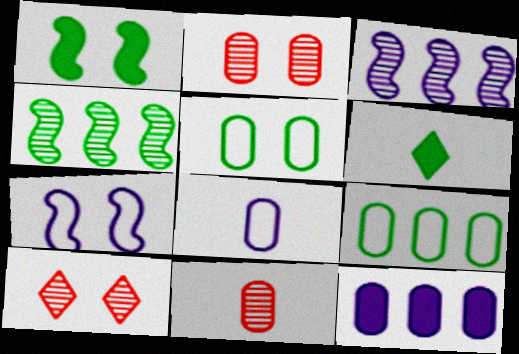[[4, 5, 6], 
[5, 11, 12]]